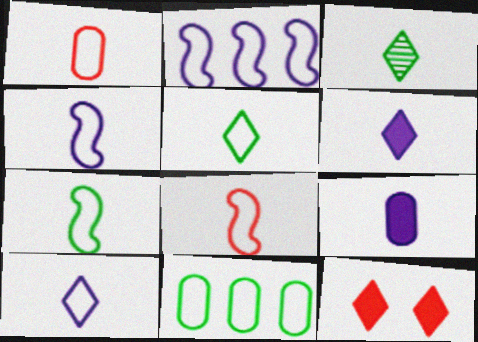[[1, 4, 5], 
[1, 7, 10], 
[3, 8, 9], 
[4, 7, 8]]